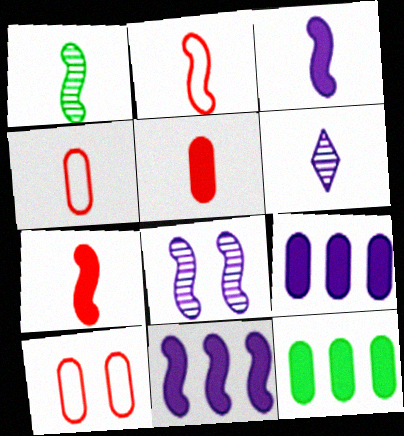[[1, 2, 3]]